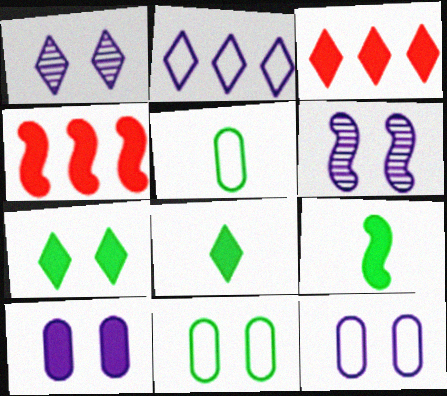[[1, 4, 5], 
[3, 5, 6], 
[3, 9, 10], 
[4, 8, 10]]